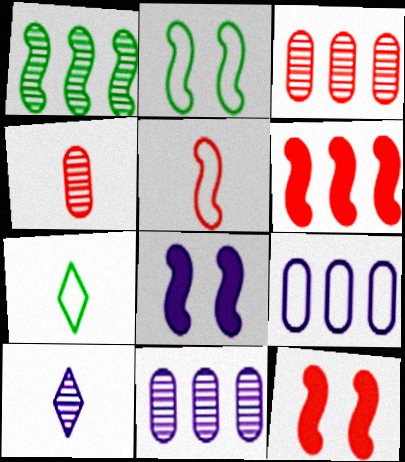[[1, 5, 8], 
[3, 7, 8], 
[7, 11, 12], 
[8, 9, 10]]